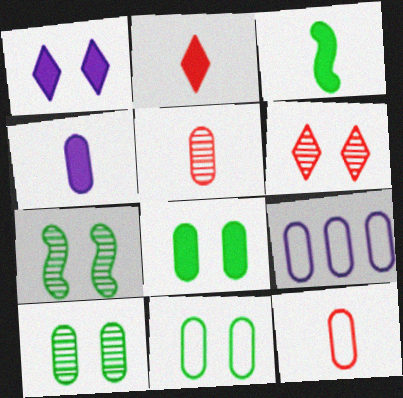[[2, 3, 4], 
[2, 7, 9], 
[3, 6, 9], 
[5, 8, 9], 
[8, 10, 11], 
[9, 11, 12]]